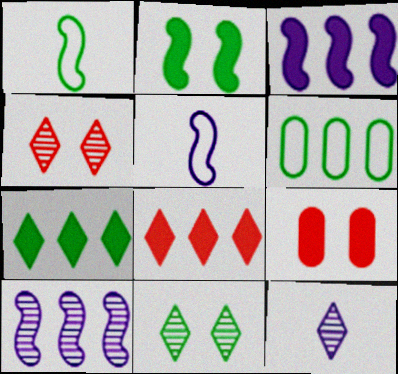[[6, 8, 10]]